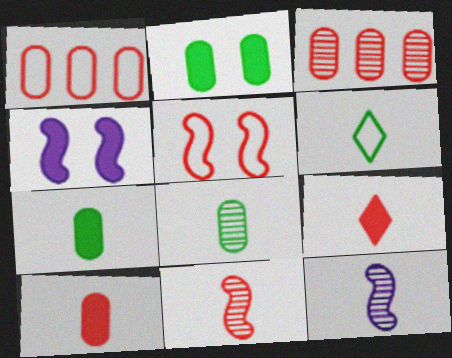[[3, 4, 6], 
[3, 5, 9], 
[6, 10, 12]]